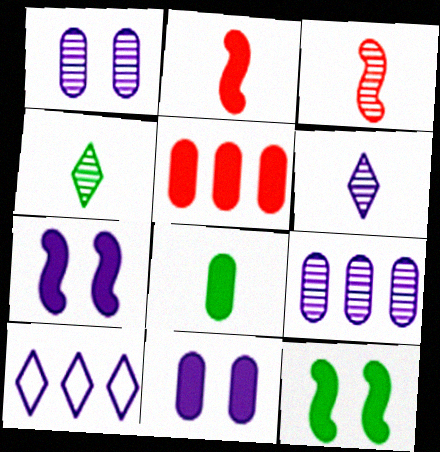[[5, 8, 11]]